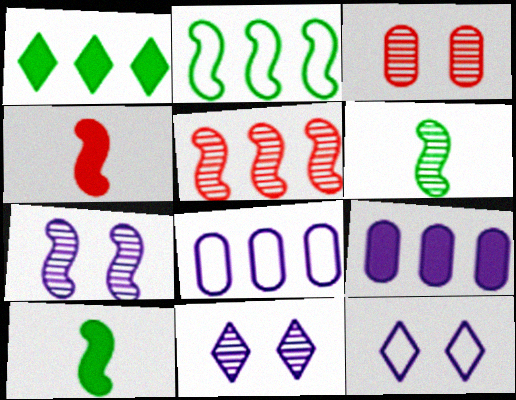[[1, 5, 8], 
[2, 4, 7], 
[5, 6, 7]]